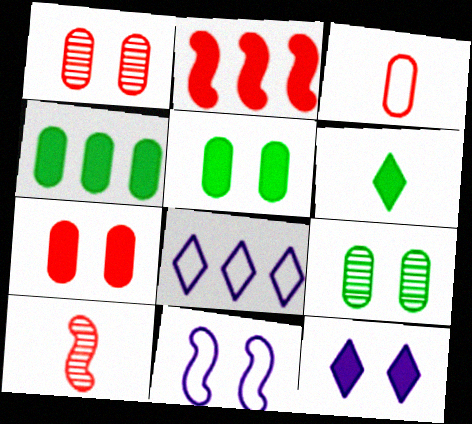[[5, 8, 10]]